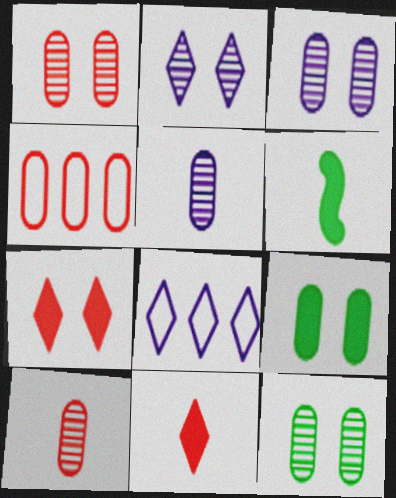[[1, 3, 12], 
[1, 6, 8], 
[2, 4, 6], 
[4, 5, 9]]